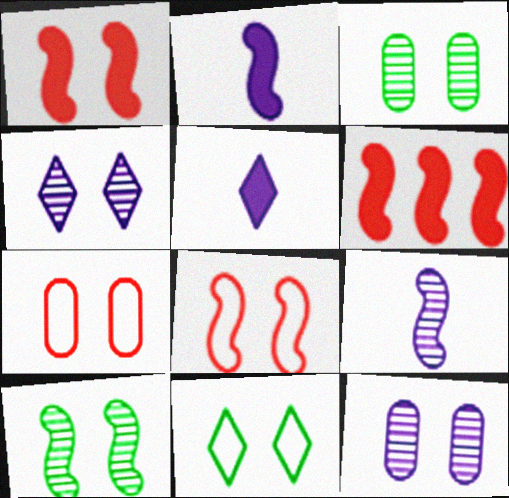[[1, 11, 12]]